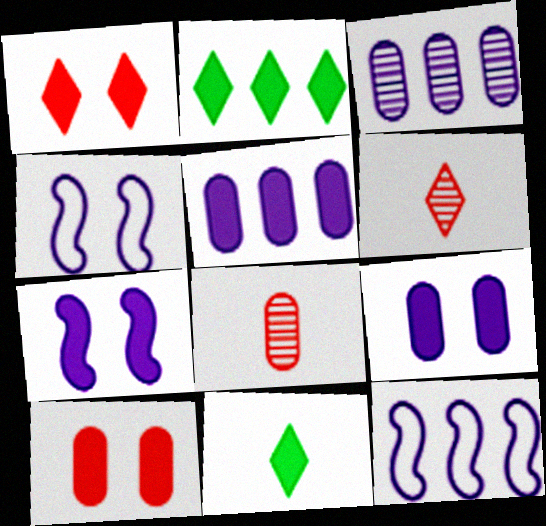[[2, 4, 8]]